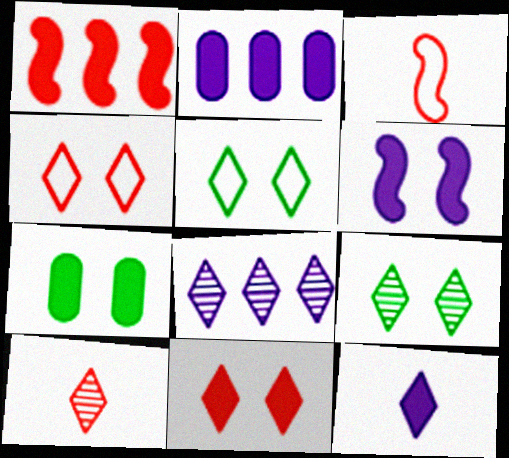[[1, 7, 12], 
[2, 3, 9], 
[2, 6, 12], 
[3, 7, 8], 
[6, 7, 11], 
[8, 9, 10]]